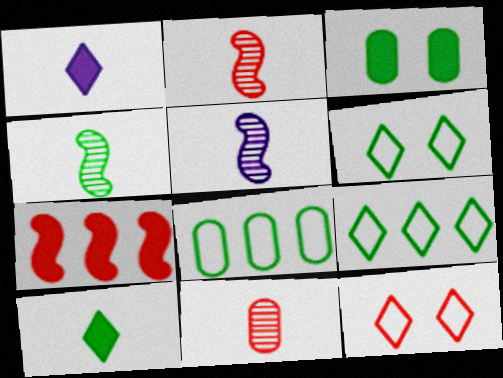[[1, 3, 7], 
[2, 4, 5], 
[3, 4, 9], 
[7, 11, 12]]